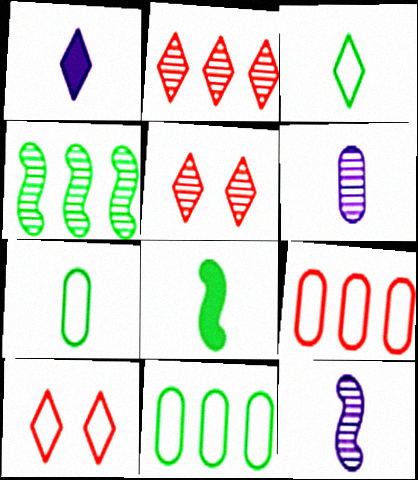[[4, 5, 6]]